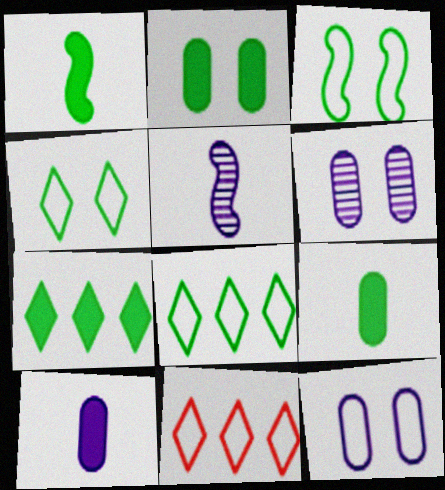[[1, 2, 7], 
[1, 6, 11], 
[2, 5, 11]]